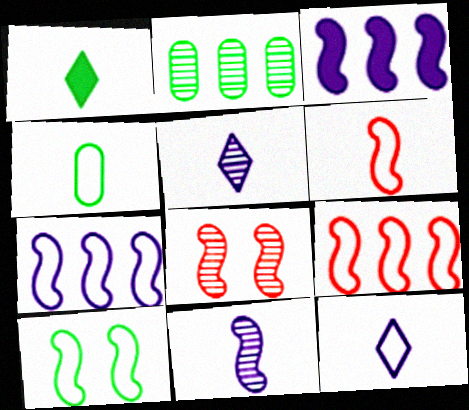[[1, 2, 10], 
[2, 5, 8], 
[4, 6, 12], 
[6, 7, 10]]